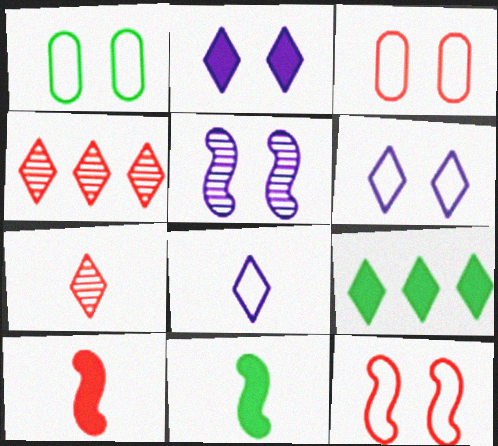[[1, 6, 12], 
[3, 4, 10], 
[6, 7, 9]]